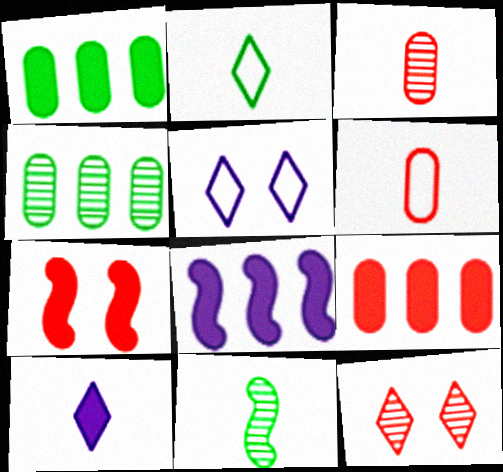[[1, 7, 10], 
[5, 9, 11], 
[6, 10, 11]]